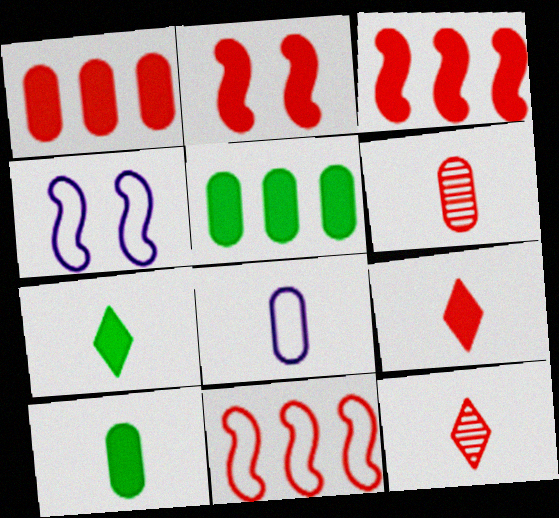[[1, 2, 9], 
[4, 5, 12], 
[6, 8, 10]]